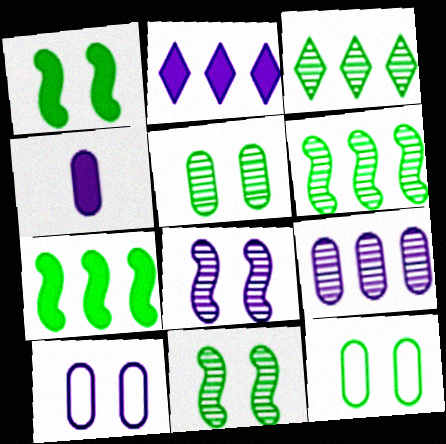[[4, 9, 10]]